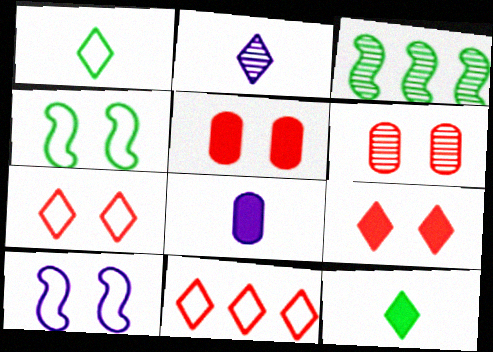[[2, 3, 6], 
[3, 7, 8]]